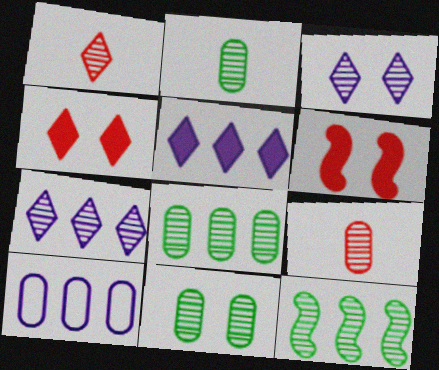[[2, 8, 11], 
[3, 9, 12]]